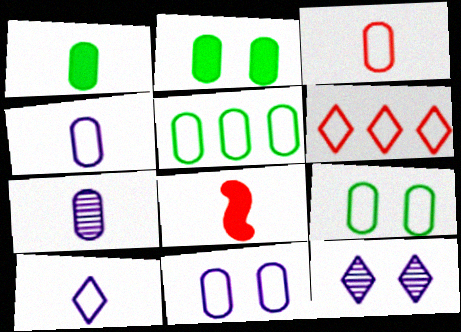[[1, 3, 7], 
[3, 5, 11], 
[5, 8, 12]]